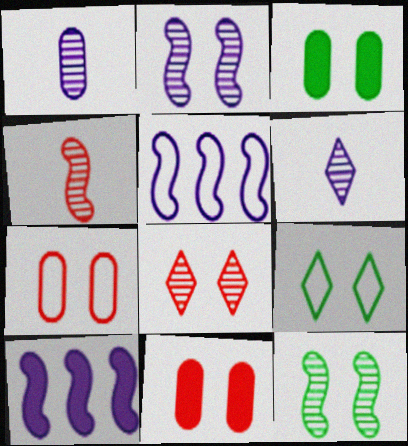[[2, 9, 11], 
[3, 9, 12]]